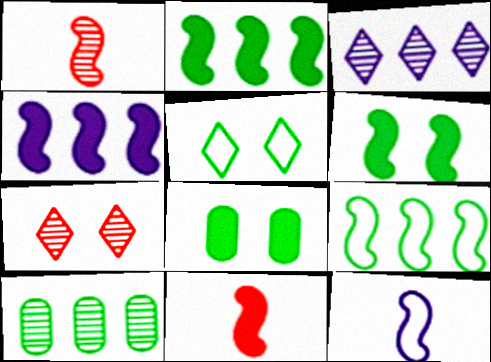[[4, 6, 11]]